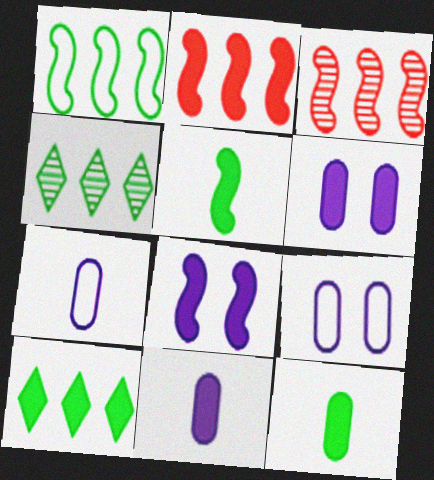[[2, 5, 8]]